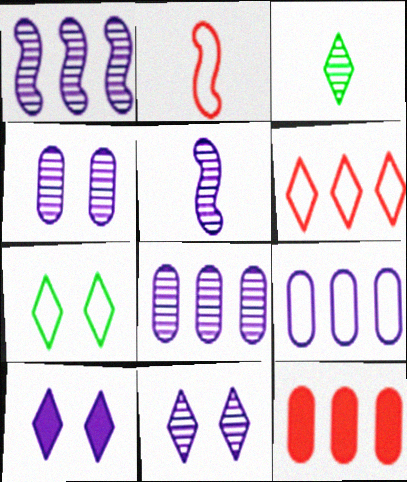[[2, 7, 9], 
[3, 6, 10], 
[5, 7, 12], 
[5, 8, 11], 
[5, 9, 10]]